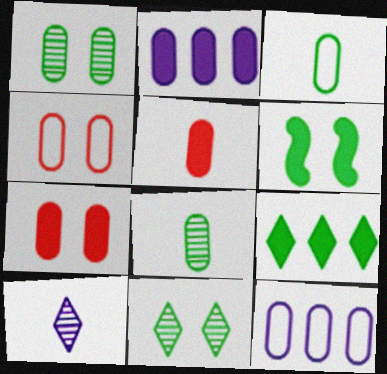[[1, 5, 12], 
[2, 4, 8], 
[3, 4, 12], 
[7, 8, 12]]